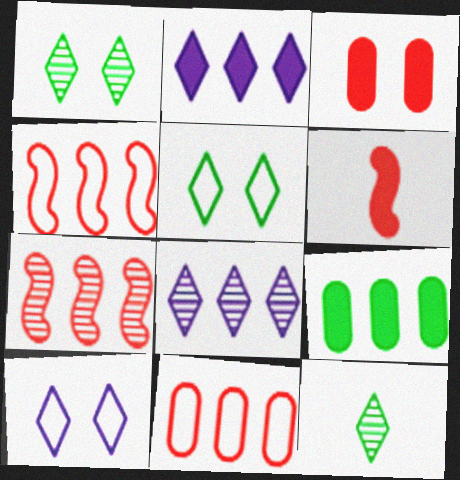[[4, 8, 9]]